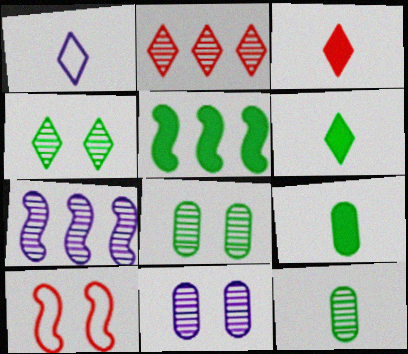[]